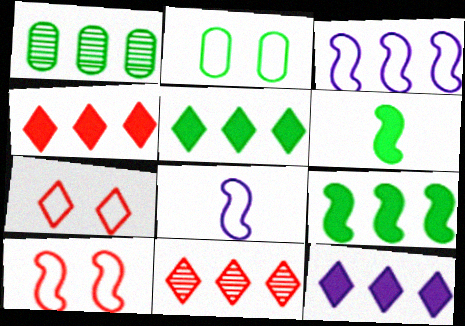[[1, 3, 4], 
[4, 5, 12]]